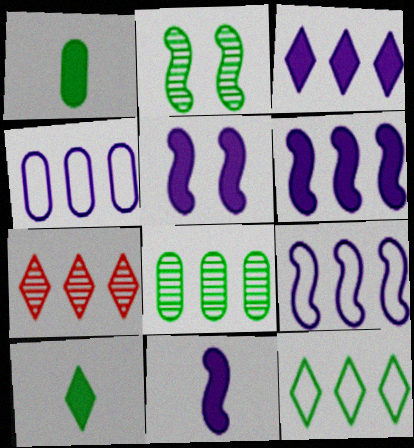[[1, 2, 12], 
[3, 7, 12], 
[5, 6, 11]]